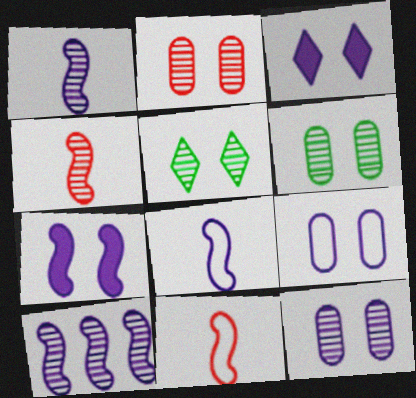[[2, 6, 12], 
[7, 8, 10]]